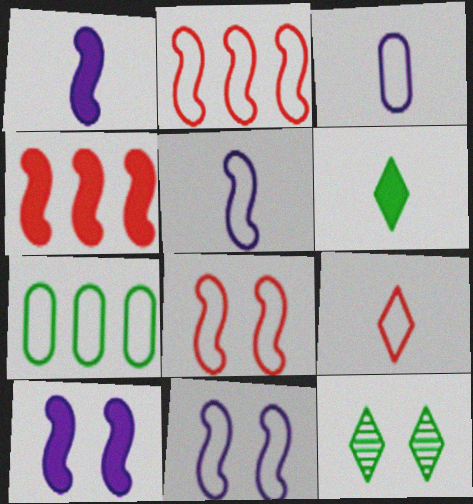[[3, 4, 12], 
[7, 9, 11]]